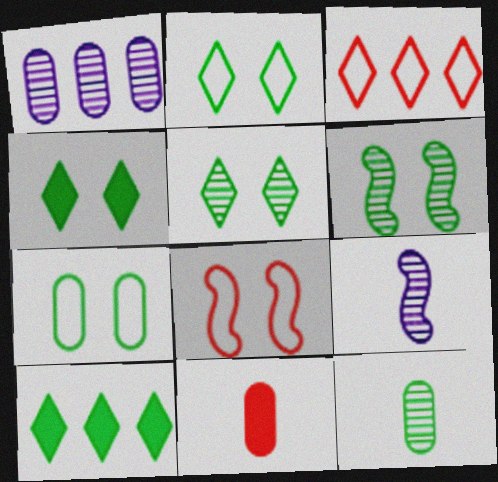[[1, 7, 11], 
[2, 4, 5], 
[4, 6, 7]]